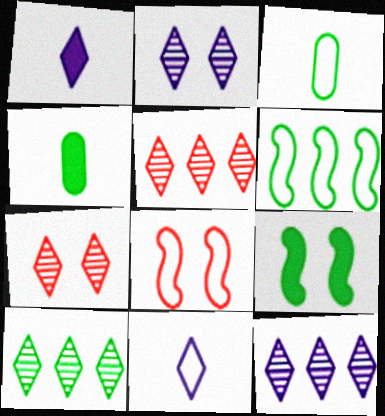[[3, 9, 10], 
[4, 8, 12], 
[5, 10, 12]]